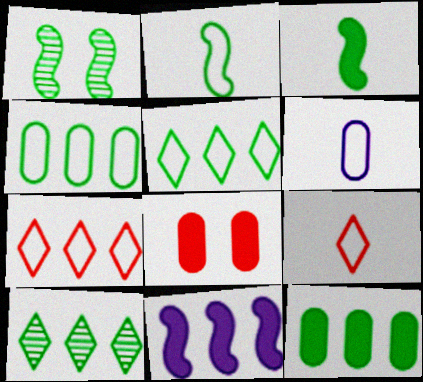[[2, 6, 9]]